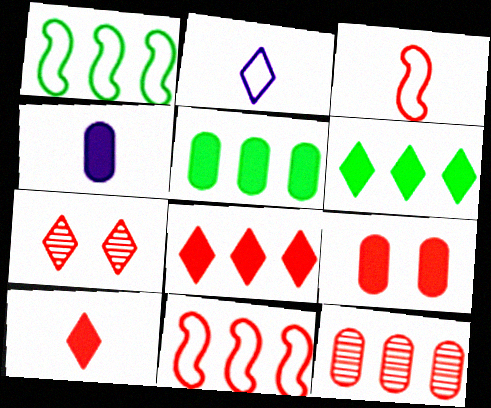[[1, 4, 7], 
[2, 6, 7], 
[4, 5, 9], 
[8, 11, 12]]